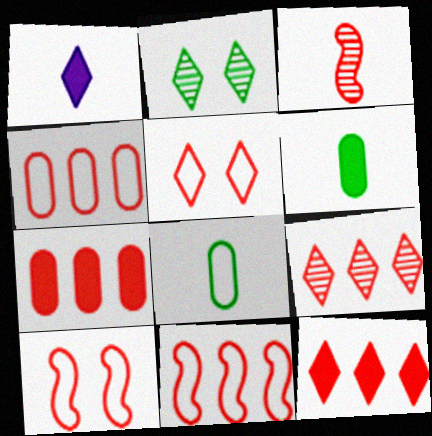[[1, 3, 8], 
[3, 5, 7], 
[7, 9, 11]]